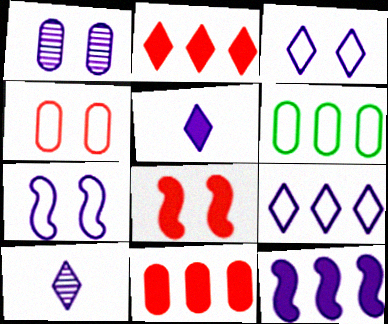[[6, 8, 10]]